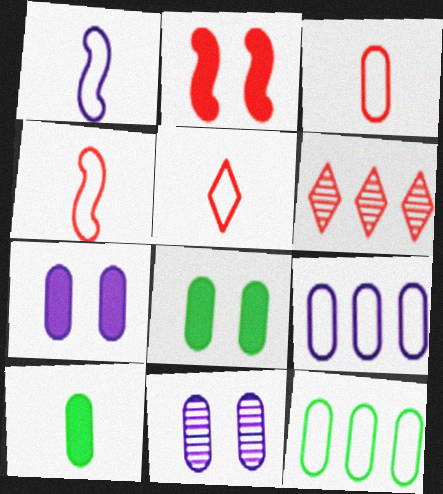[[1, 6, 8], 
[2, 3, 6], 
[3, 4, 5]]